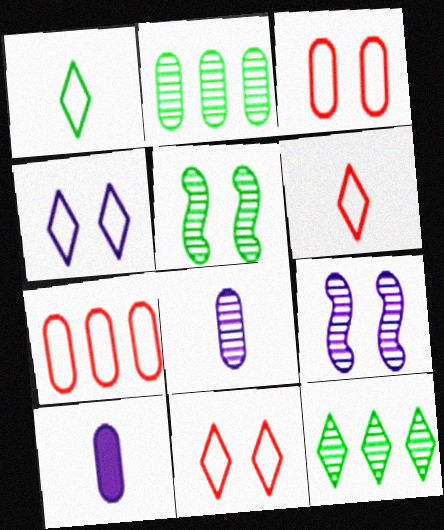[[2, 3, 10]]